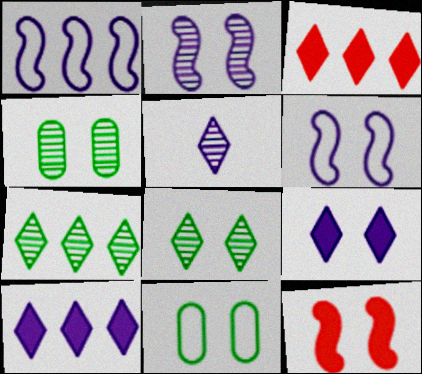[]